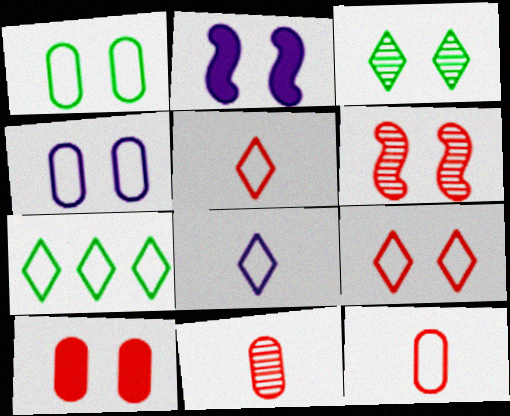[[2, 7, 11], 
[6, 9, 10], 
[7, 8, 9]]